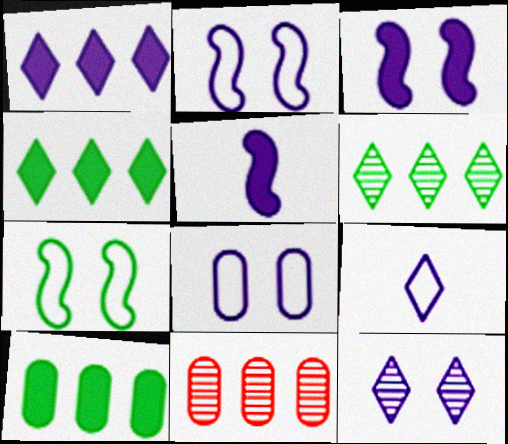[[1, 9, 12], 
[3, 8, 12]]